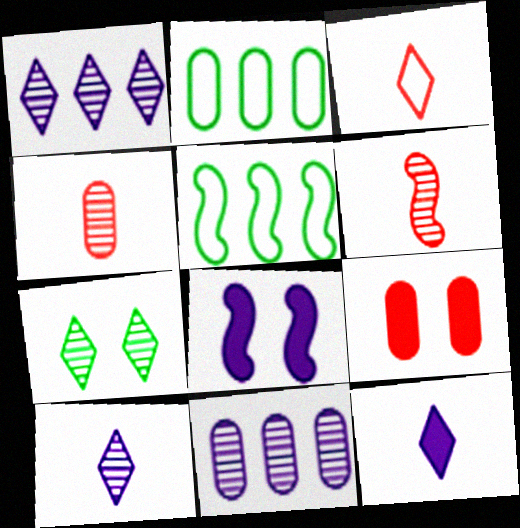[[5, 6, 8], 
[5, 9, 10], 
[6, 7, 11]]